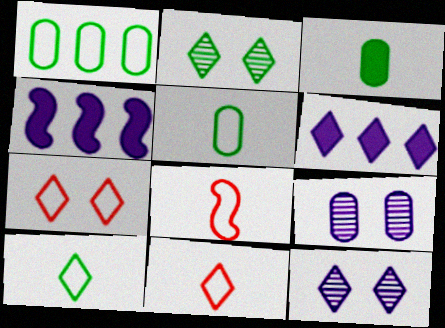[[2, 6, 11]]